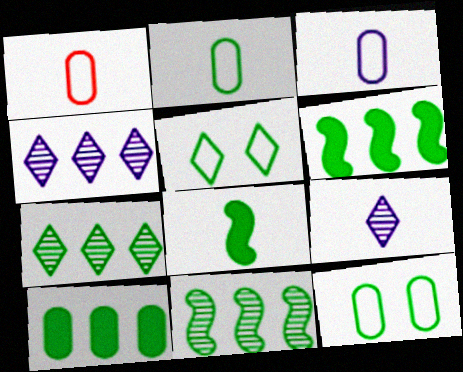[[1, 2, 3], 
[1, 8, 9], 
[7, 8, 12]]